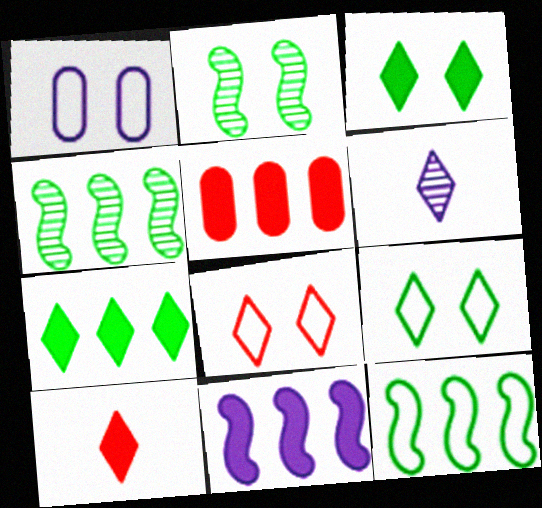[[1, 4, 10], 
[1, 6, 11], 
[5, 7, 11], 
[6, 7, 8]]